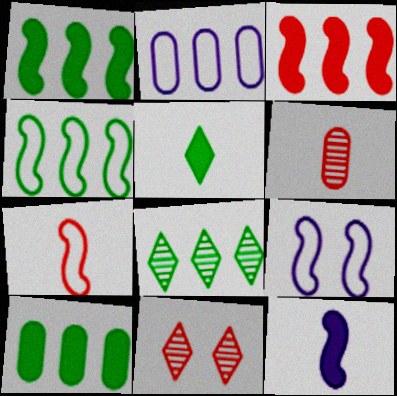[[2, 3, 8], 
[4, 7, 9], 
[4, 8, 10]]